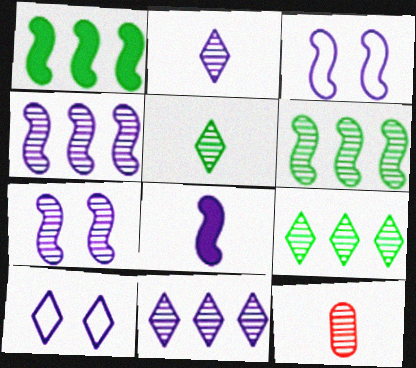[[1, 10, 12], 
[3, 4, 8], 
[7, 9, 12]]